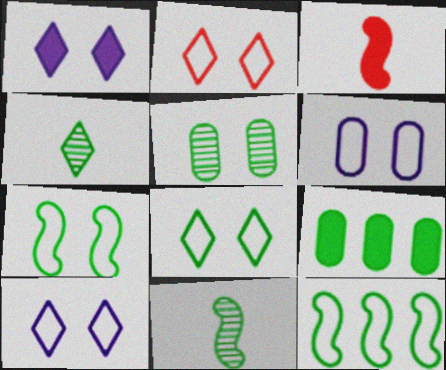[[1, 3, 9], 
[2, 6, 7], 
[2, 8, 10], 
[4, 7, 9], 
[8, 9, 11]]